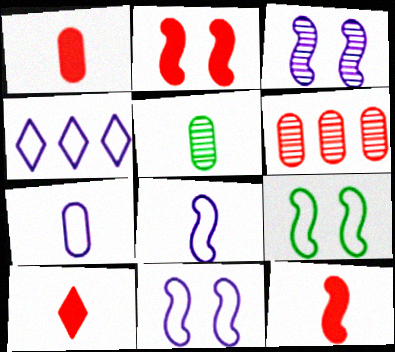[[1, 5, 7], 
[1, 10, 12], 
[2, 3, 9], 
[2, 4, 5], 
[4, 7, 11], 
[5, 8, 10]]